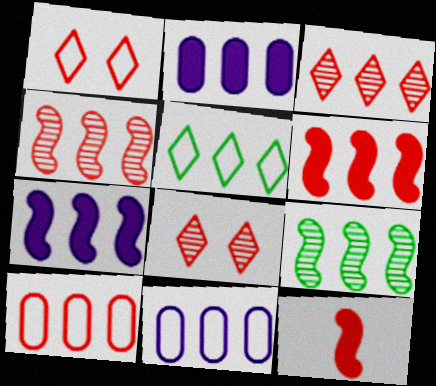[[2, 4, 5], 
[3, 6, 10], 
[8, 10, 12]]